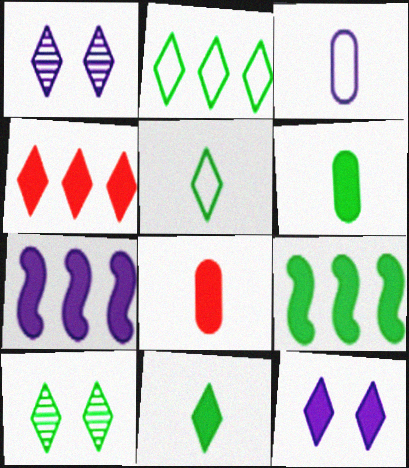[[1, 3, 7], 
[1, 4, 5], 
[2, 10, 11], 
[4, 11, 12], 
[8, 9, 12]]